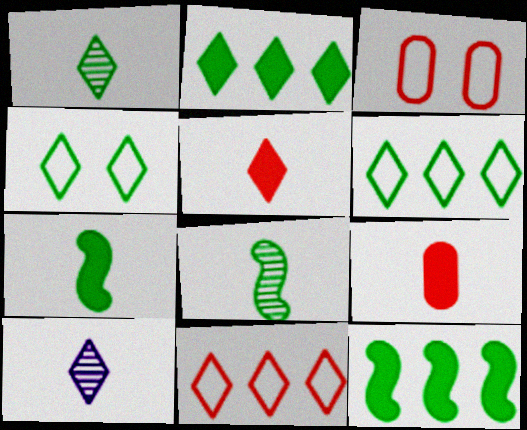[[1, 2, 4], 
[3, 10, 12]]